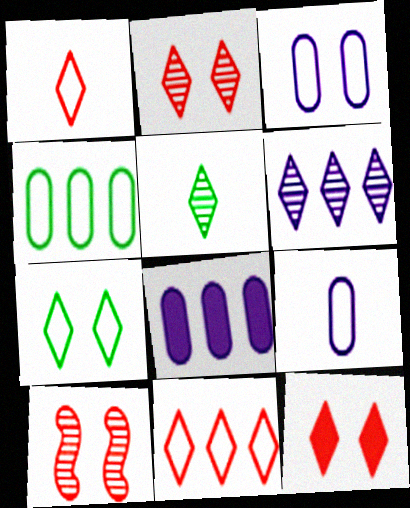[[2, 5, 6]]